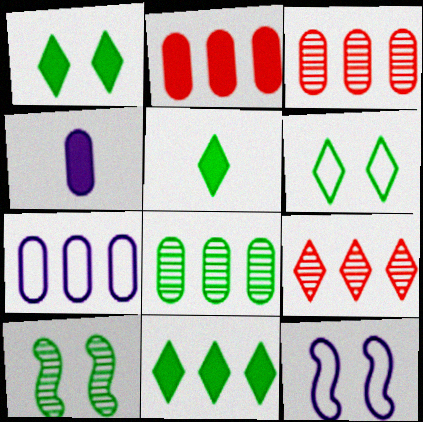[[1, 5, 11], 
[2, 7, 8], 
[3, 5, 12]]